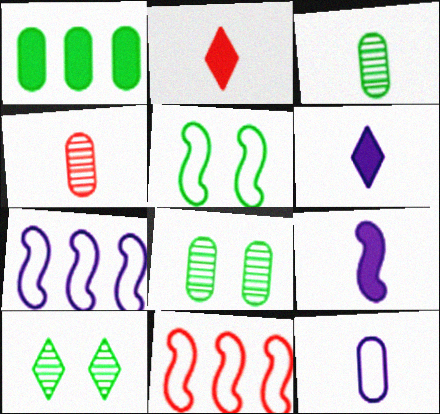[[2, 7, 8], 
[6, 8, 11]]